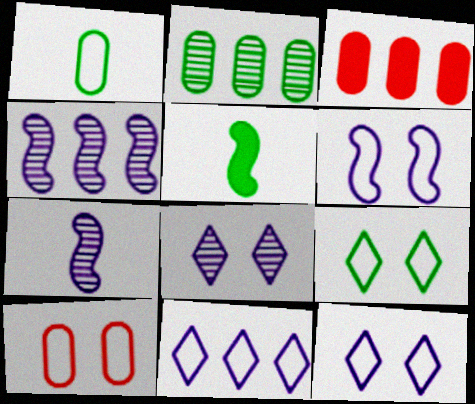[[2, 5, 9], 
[3, 7, 9], 
[6, 9, 10]]